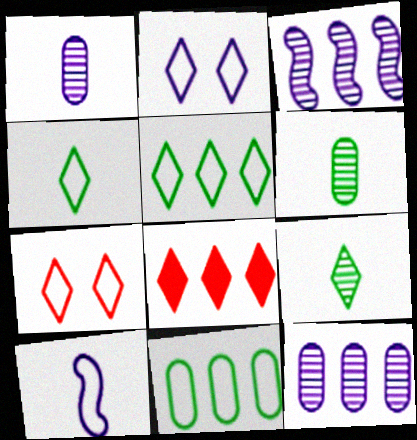[[2, 8, 9], 
[3, 8, 11], 
[7, 10, 11]]